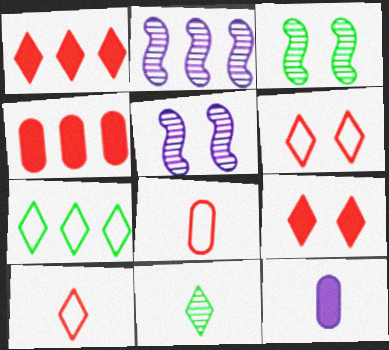[[2, 4, 7]]